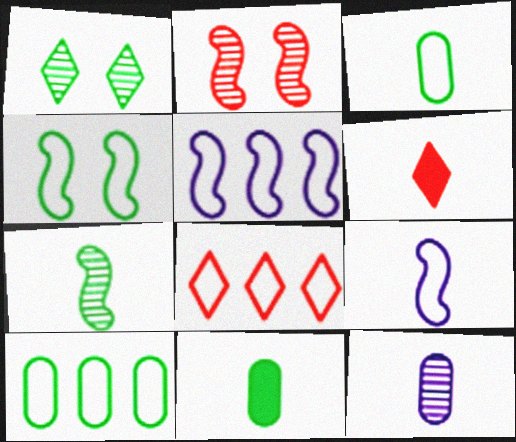[[5, 8, 10]]